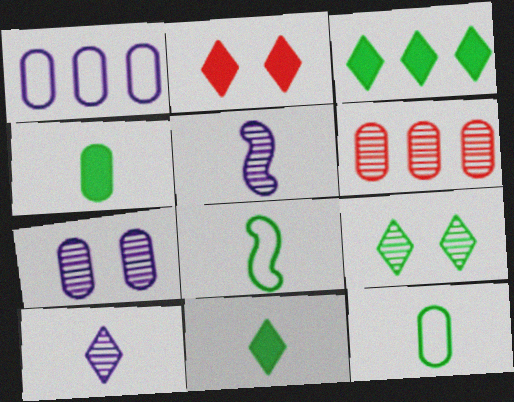[[5, 6, 9]]